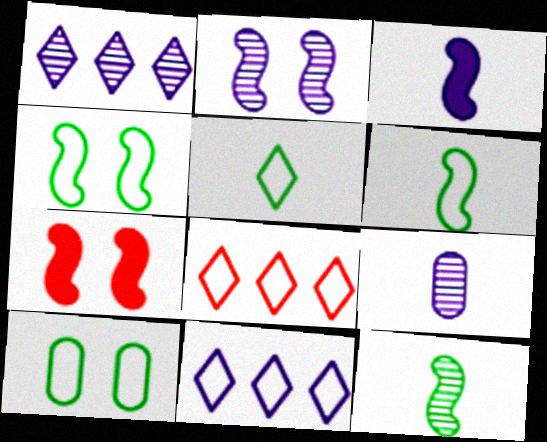[[1, 2, 9], 
[2, 4, 7]]